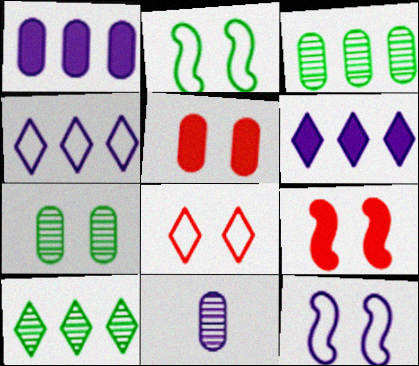[[6, 11, 12]]